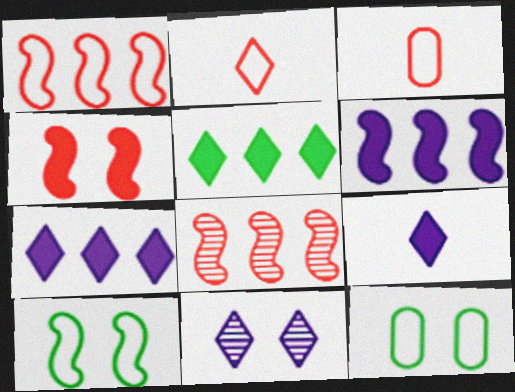[[2, 5, 11], 
[4, 11, 12], 
[8, 9, 12]]